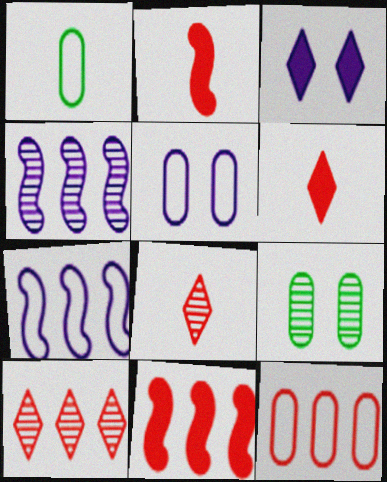[[1, 5, 12], 
[4, 8, 9], 
[6, 7, 9], 
[10, 11, 12]]